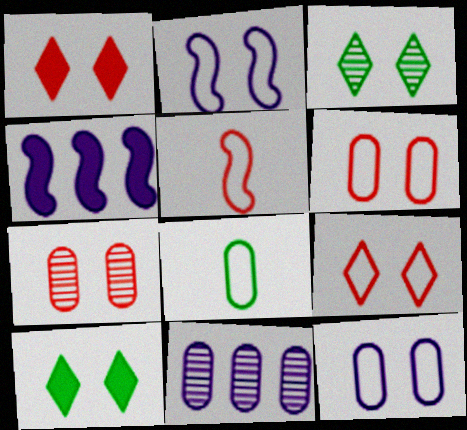[[2, 7, 10], 
[5, 10, 11]]